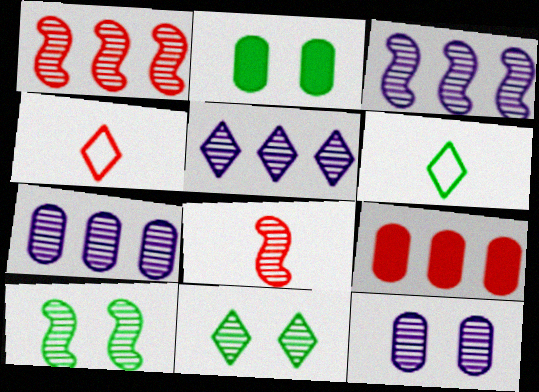[[2, 3, 4], 
[3, 5, 7], 
[3, 8, 10], 
[7, 8, 11]]